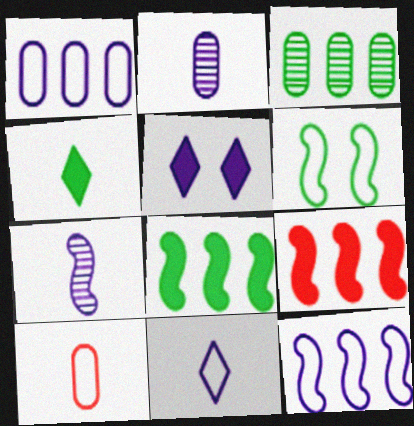[[1, 5, 7], 
[2, 5, 12], 
[3, 4, 6], 
[4, 7, 10], 
[6, 7, 9]]